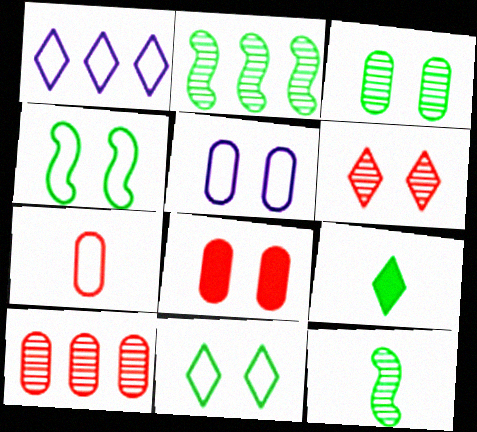[[1, 4, 7], 
[1, 6, 9], 
[1, 8, 12], 
[3, 5, 8], 
[7, 8, 10]]